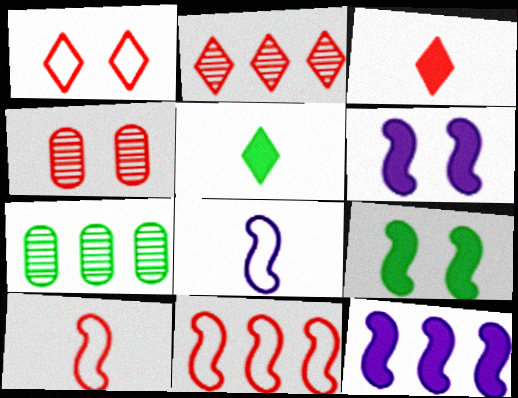[[1, 2, 3], 
[3, 4, 11]]